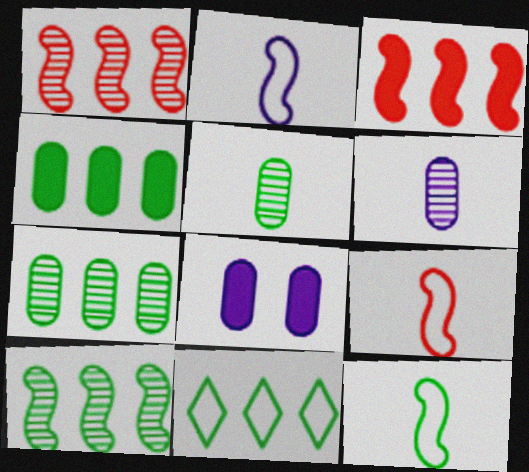[[2, 9, 12], 
[4, 10, 11]]